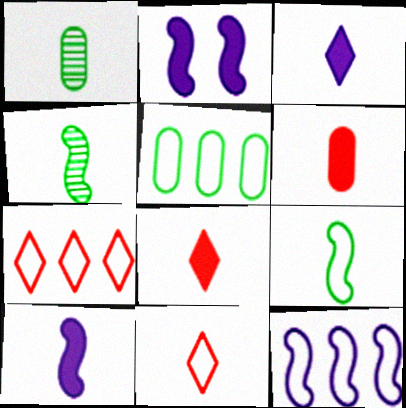[[1, 2, 7], 
[1, 10, 11], 
[5, 7, 12]]